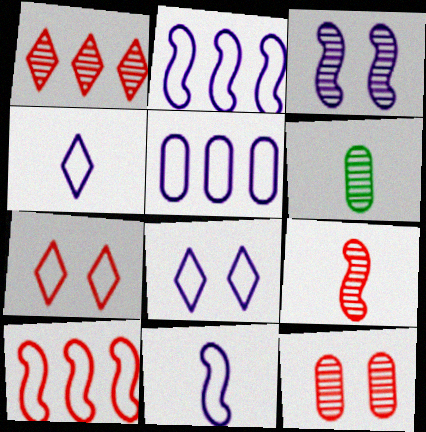[[1, 3, 6], 
[1, 9, 12], 
[5, 8, 11]]